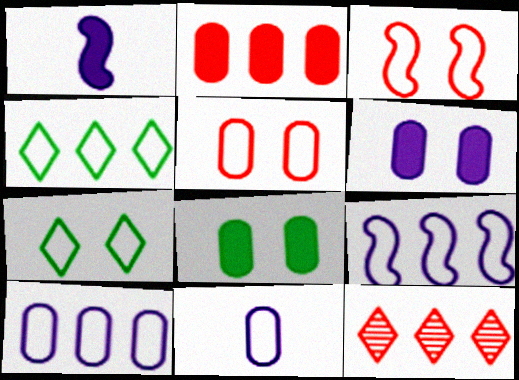[[3, 4, 11]]